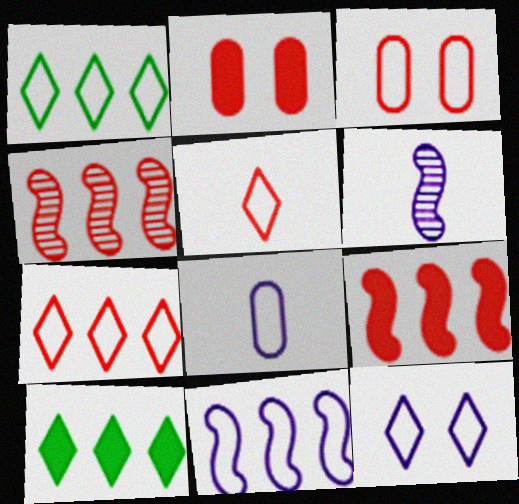[[1, 2, 6], 
[1, 5, 12], 
[2, 4, 5], 
[3, 6, 10], 
[8, 11, 12]]